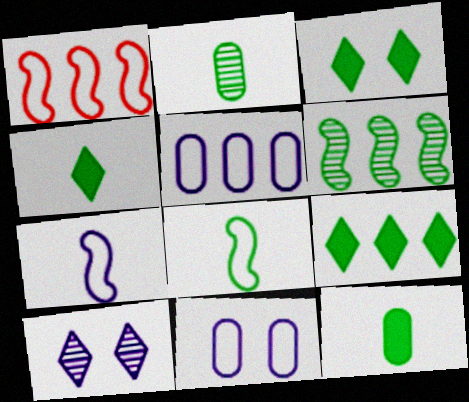[[1, 10, 12], 
[2, 4, 8], 
[3, 4, 9]]